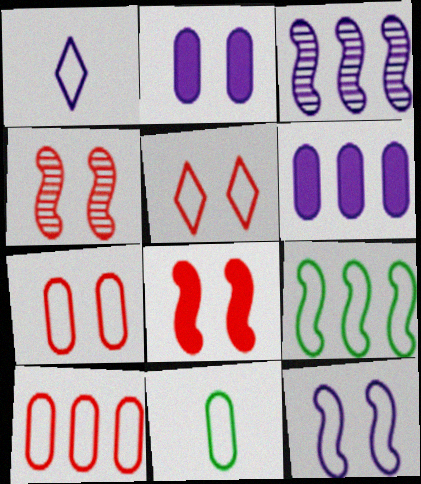[[1, 2, 3], 
[1, 7, 9]]